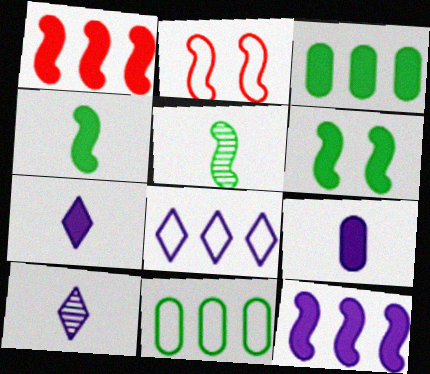[[2, 3, 10], 
[2, 5, 12]]